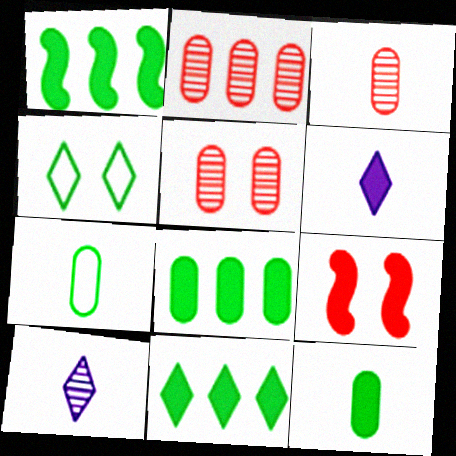[[1, 8, 11], 
[2, 3, 5], 
[6, 8, 9]]